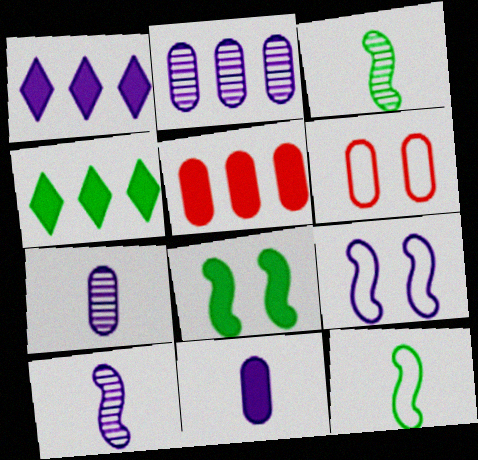[[1, 3, 6], 
[1, 7, 9], 
[4, 6, 10]]